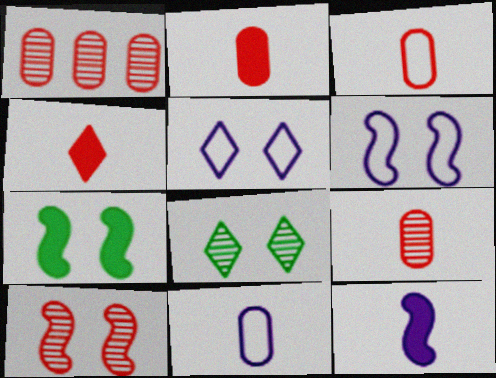[[2, 3, 9], 
[6, 7, 10]]